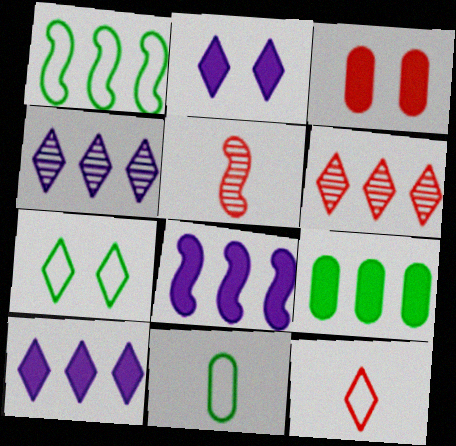[[1, 7, 11]]